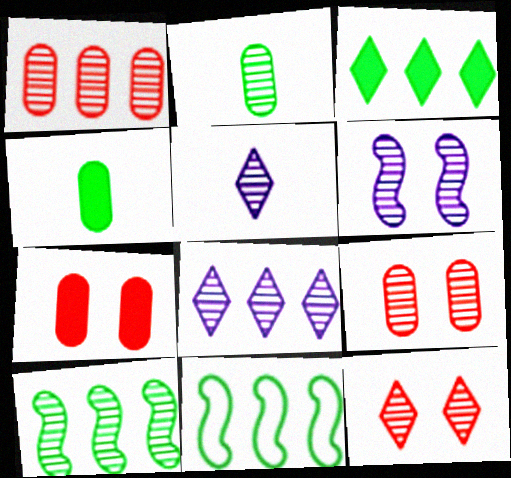[[1, 8, 10], 
[5, 7, 11], 
[5, 9, 10]]